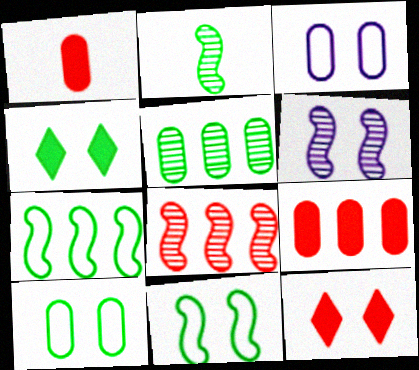[[1, 3, 5], 
[2, 6, 8], 
[6, 10, 12]]